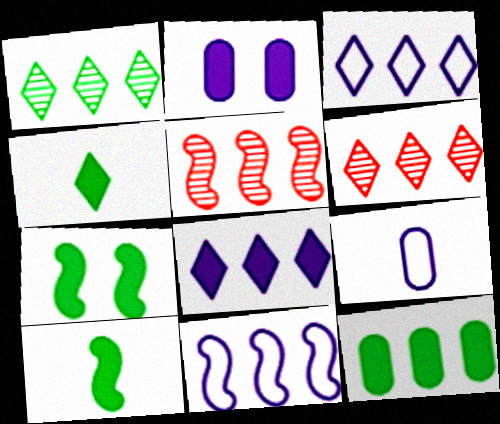[[3, 5, 12], 
[4, 7, 12], 
[6, 7, 9], 
[6, 11, 12]]